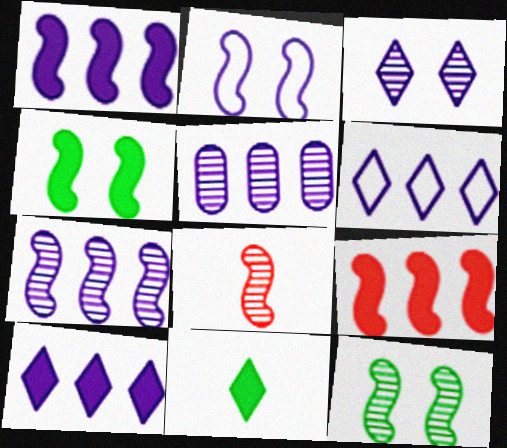[[1, 5, 6], 
[7, 8, 12]]